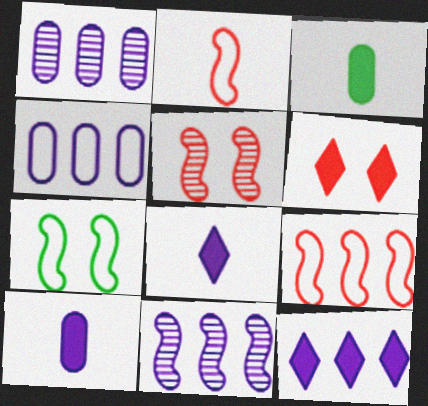[[4, 11, 12]]